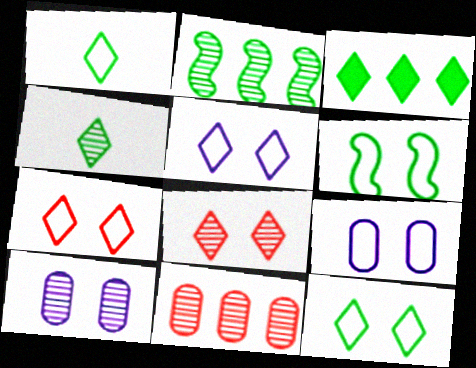[[3, 4, 12], 
[5, 7, 12], 
[6, 7, 9]]